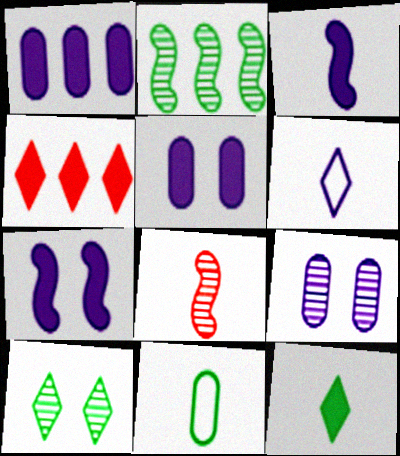[[4, 6, 10]]